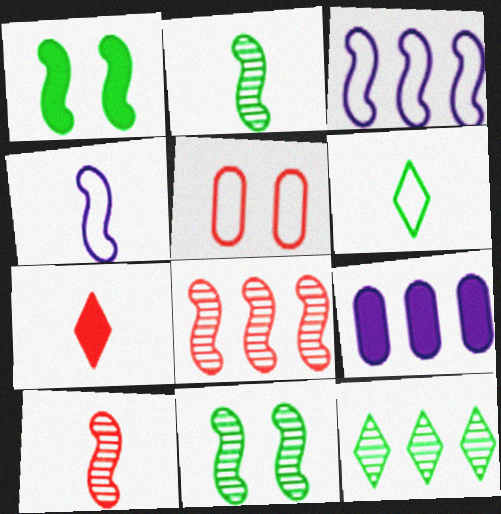[[1, 3, 10], 
[1, 4, 8], 
[1, 7, 9], 
[3, 5, 6], 
[5, 7, 8]]